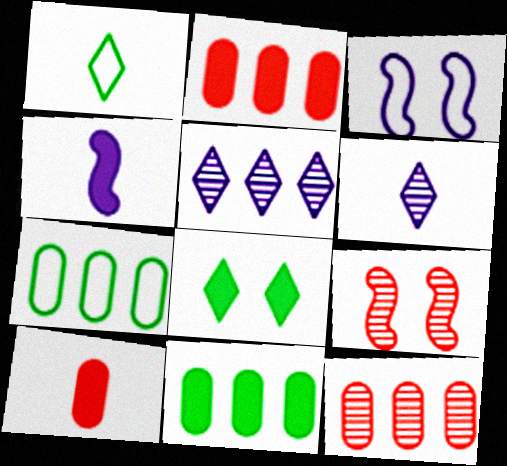[[2, 4, 8]]